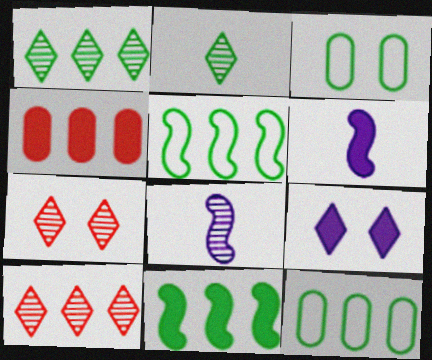[[1, 11, 12], 
[2, 3, 11], 
[3, 6, 10], 
[6, 7, 12]]